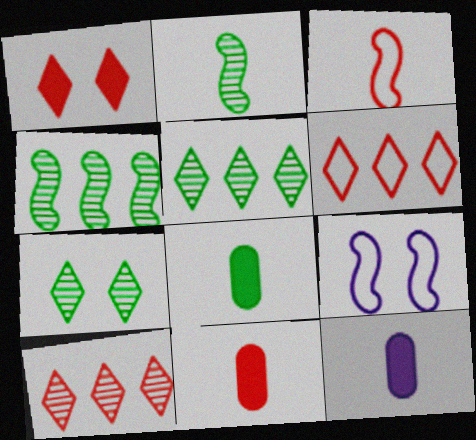[[5, 9, 11], 
[8, 9, 10], 
[8, 11, 12]]